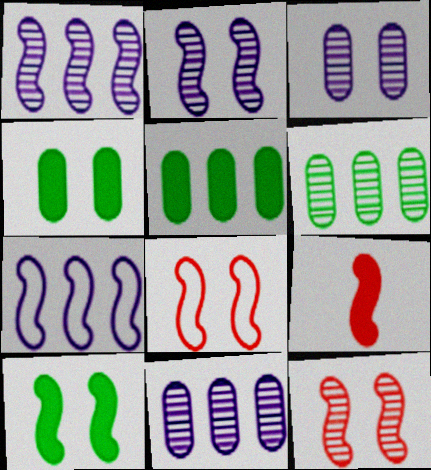[[2, 8, 10]]